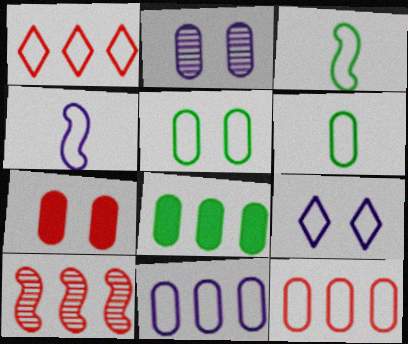[[1, 4, 5], 
[2, 5, 7], 
[3, 9, 12], 
[4, 9, 11]]